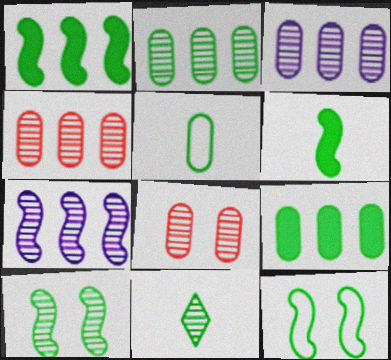[[2, 3, 4], 
[2, 10, 11], 
[5, 6, 11], 
[7, 8, 11], 
[9, 11, 12]]